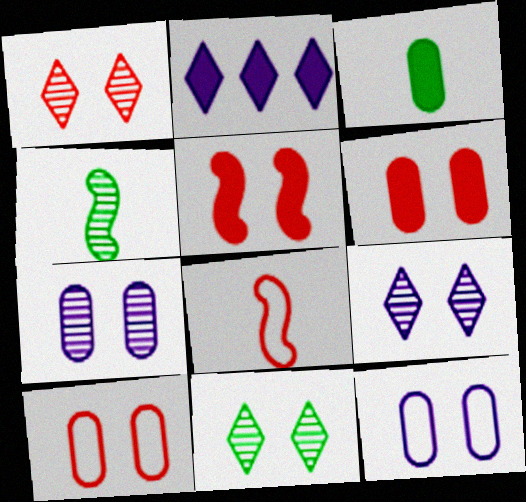[[1, 5, 10], 
[1, 9, 11], 
[2, 3, 5], 
[2, 4, 10], 
[5, 11, 12]]